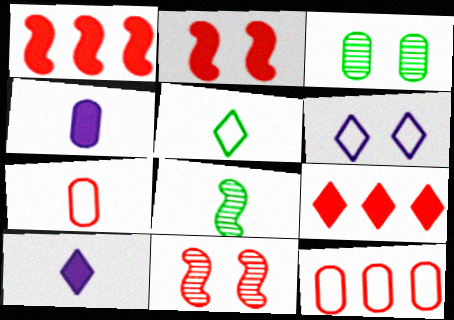[[2, 3, 6], 
[3, 4, 12], 
[7, 8, 10], 
[7, 9, 11]]